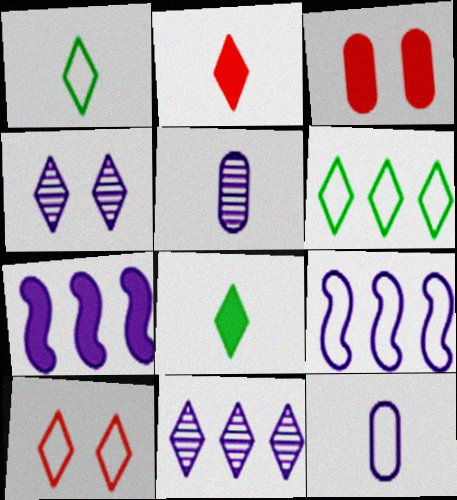[[2, 4, 6], 
[3, 7, 8], 
[4, 7, 12], 
[8, 10, 11]]